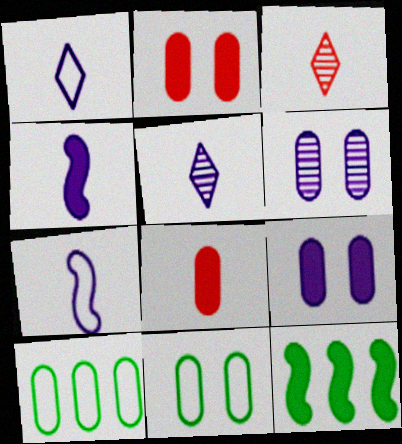[[2, 6, 11], 
[6, 8, 10]]